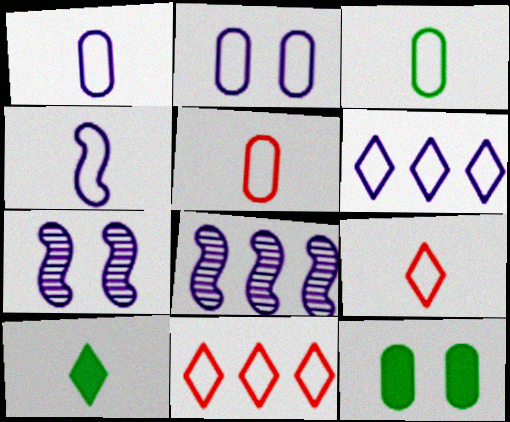[[1, 3, 5], 
[2, 4, 6], 
[3, 4, 9], 
[8, 9, 12]]